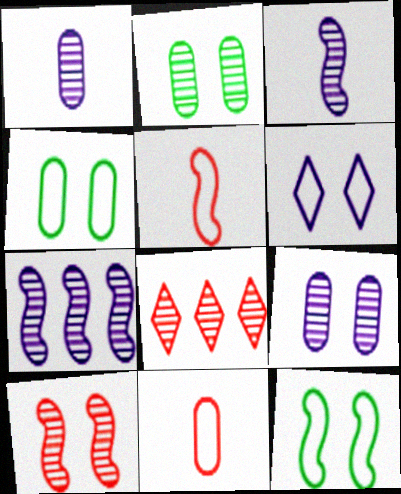[[2, 3, 8]]